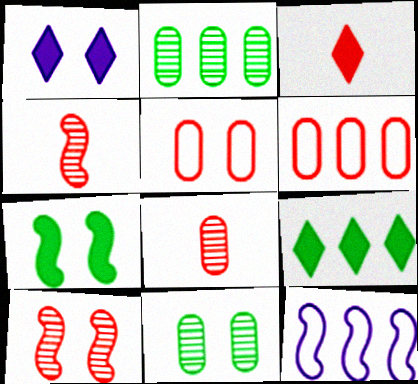[[1, 3, 9], 
[3, 6, 10], 
[3, 11, 12], 
[4, 7, 12]]